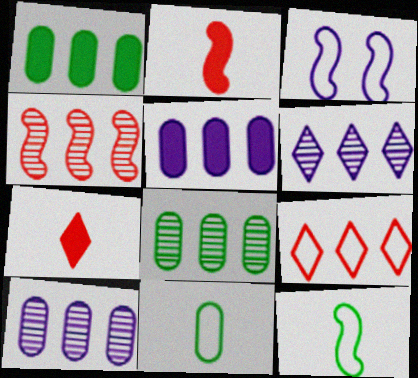[[3, 7, 8], 
[3, 9, 11], 
[4, 6, 8]]